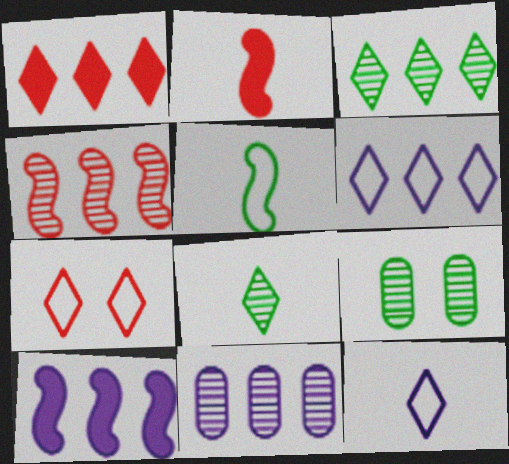[[1, 3, 6], 
[2, 6, 9], 
[3, 4, 11], 
[6, 10, 11]]